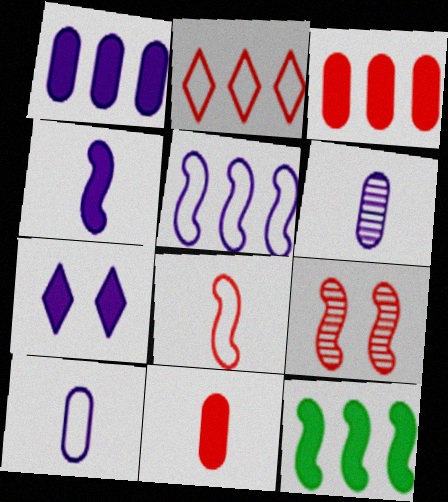[[1, 4, 7], 
[2, 9, 11], 
[5, 6, 7], 
[7, 11, 12]]